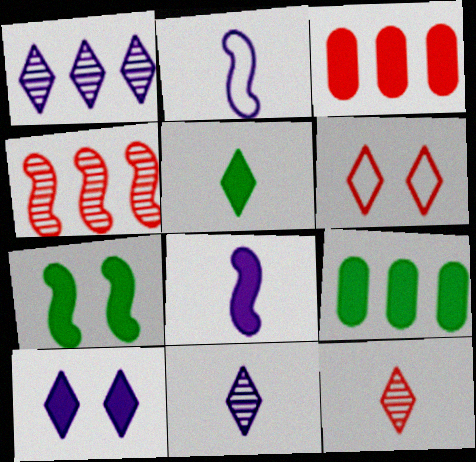[[1, 5, 6], 
[2, 4, 7], 
[5, 7, 9]]